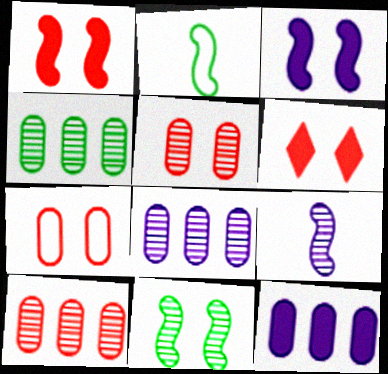[[2, 6, 8], 
[4, 8, 10]]